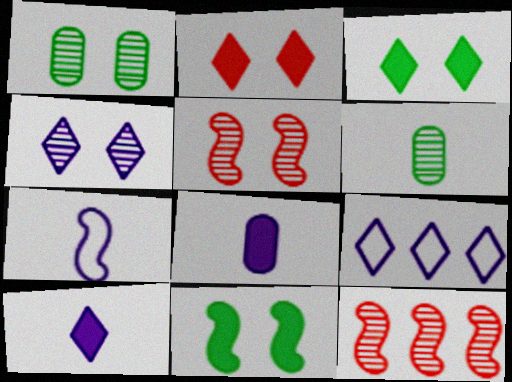[[1, 4, 5], 
[4, 6, 12], 
[4, 9, 10], 
[7, 11, 12]]